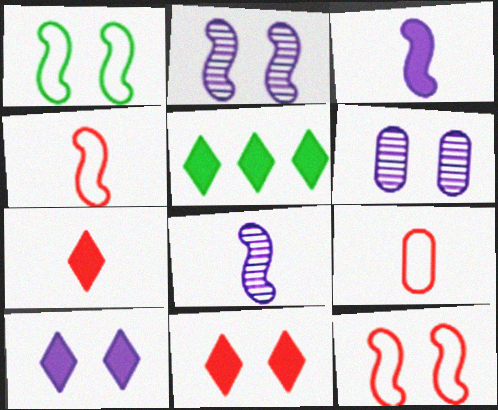[[1, 6, 11], 
[2, 5, 9], 
[4, 5, 6], 
[5, 7, 10]]